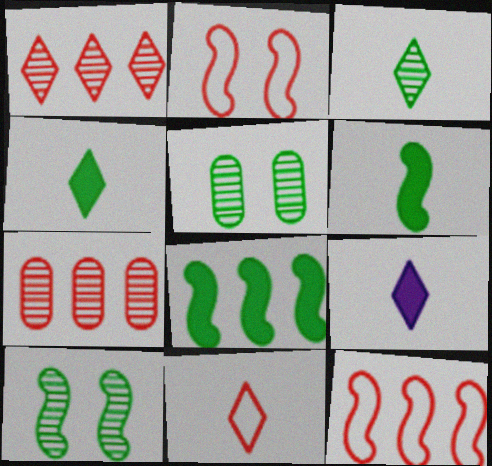[[3, 9, 11], 
[5, 9, 12]]